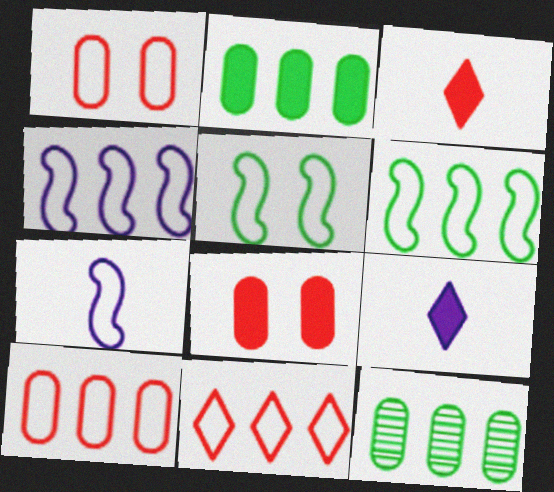[]